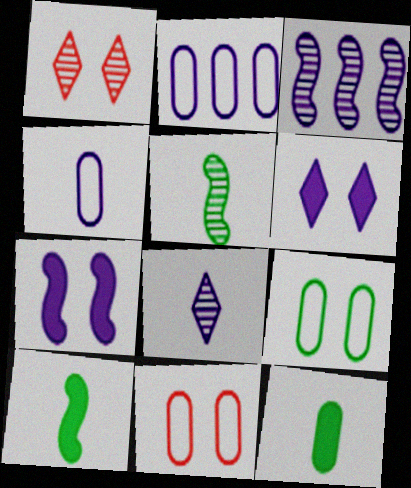[[1, 2, 10], 
[1, 7, 9], 
[2, 7, 8], 
[3, 4, 6]]